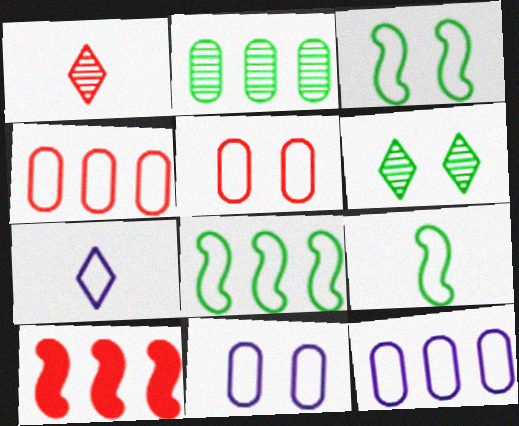[[1, 5, 10], 
[3, 4, 7], 
[3, 8, 9], 
[5, 7, 8]]